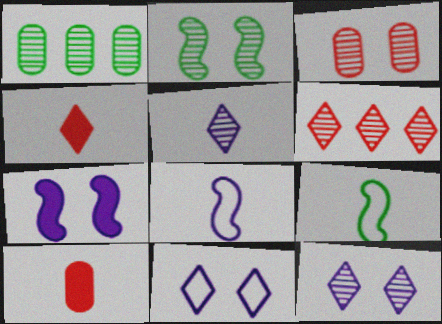[[2, 3, 12], 
[5, 9, 10]]